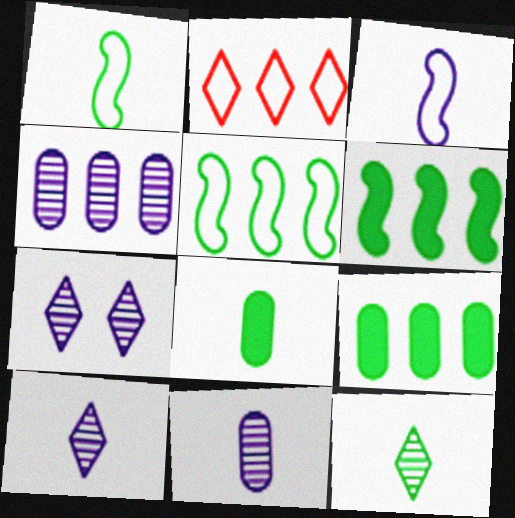[[1, 8, 12], 
[2, 4, 6]]